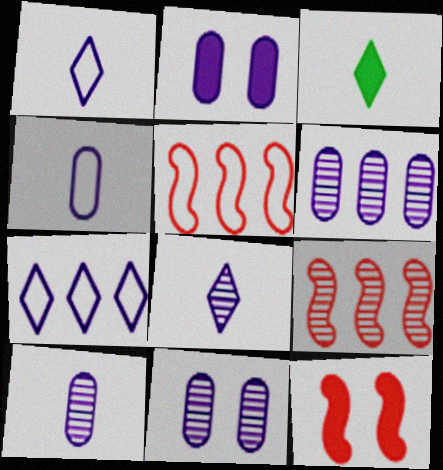[[2, 4, 6], 
[3, 5, 11], 
[6, 10, 11]]